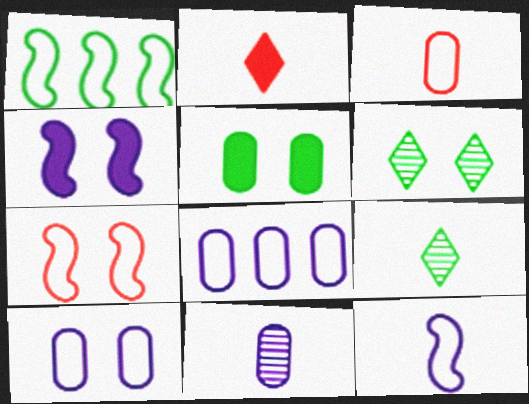[[1, 5, 9], 
[1, 7, 12]]